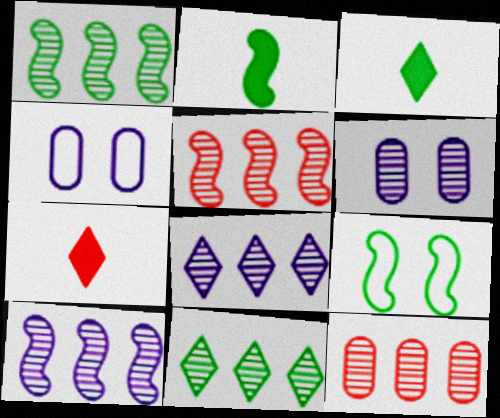[[1, 2, 9], 
[1, 4, 7], 
[1, 5, 10], 
[1, 8, 12], 
[3, 4, 5], 
[10, 11, 12]]